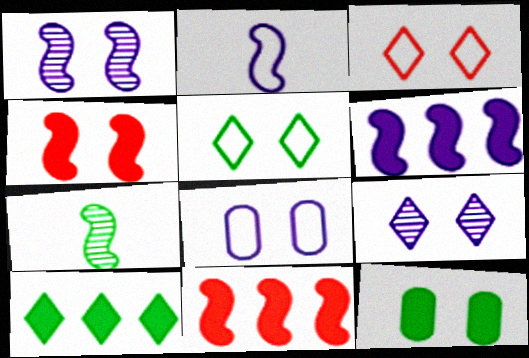[[1, 2, 6], 
[1, 3, 12]]